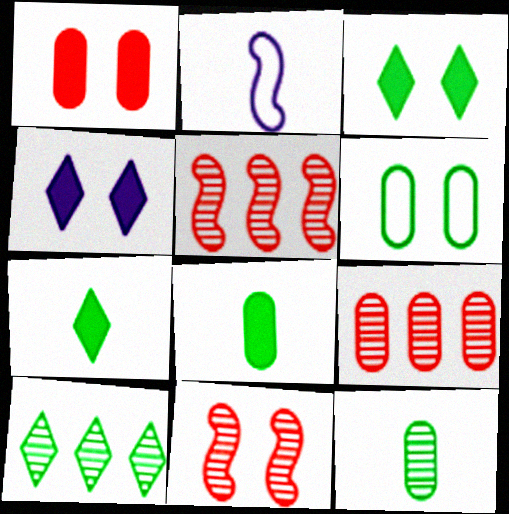[[1, 2, 10], 
[2, 3, 9], 
[4, 6, 11]]